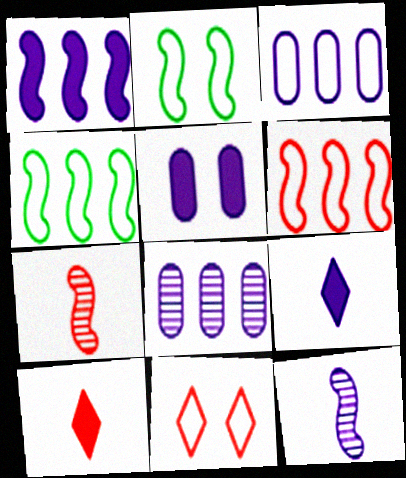[[1, 2, 7], 
[1, 5, 9], 
[2, 8, 10]]